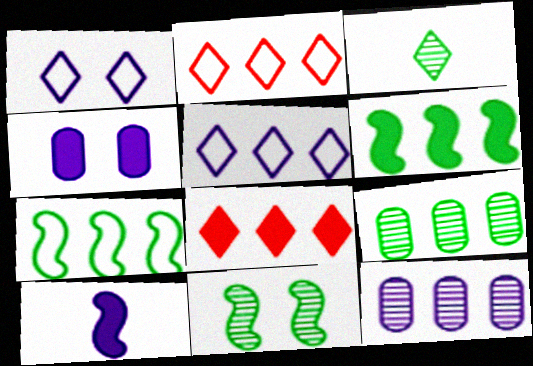[[1, 3, 8], 
[1, 10, 12], 
[2, 6, 12], 
[3, 9, 11], 
[7, 8, 12]]